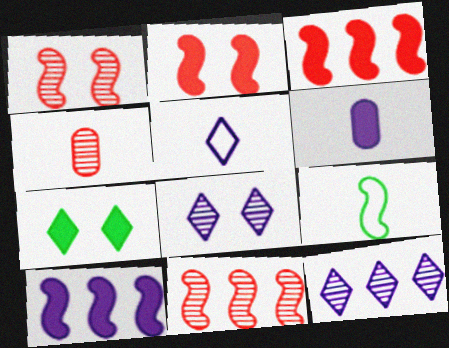[[1, 9, 10], 
[3, 6, 7]]